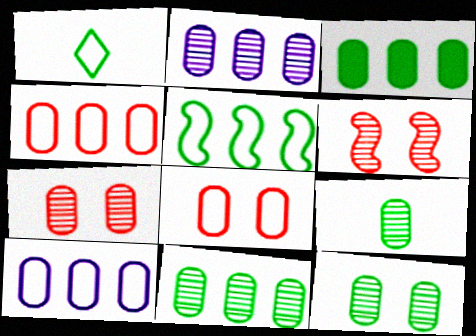[[2, 3, 4], 
[2, 7, 9], 
[9, 11, 12]]